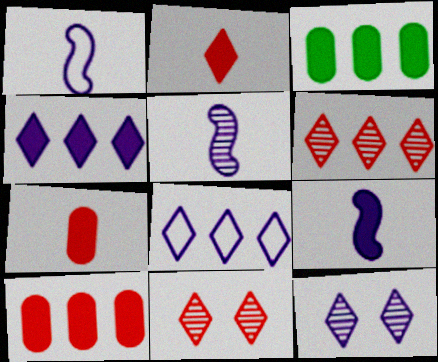[[1, 3, 11], 
[1, 5, 9]]